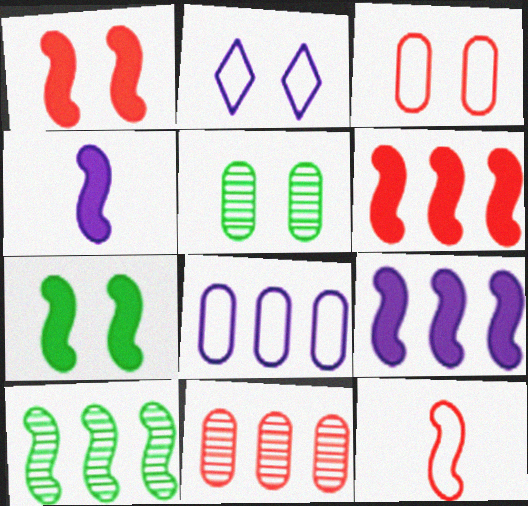[[1, 2, 5], 
[4, 6, 7]]